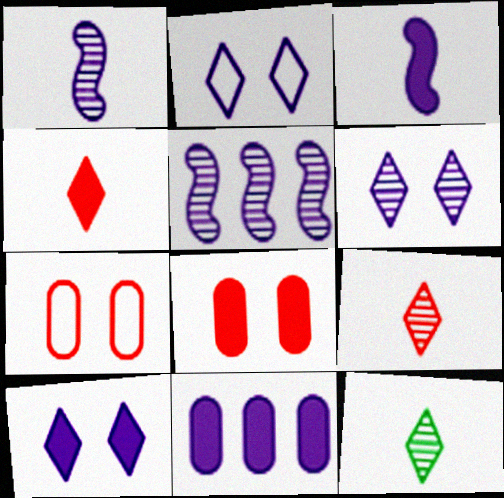[[1, 2, 11], 
[2, 6, 10], 
[3, 10, 11]]